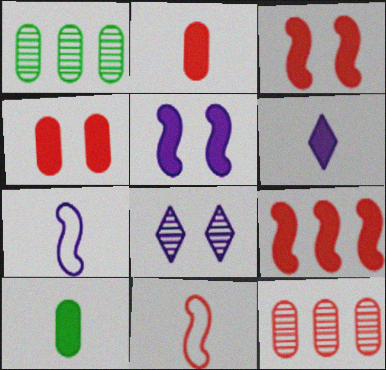[]